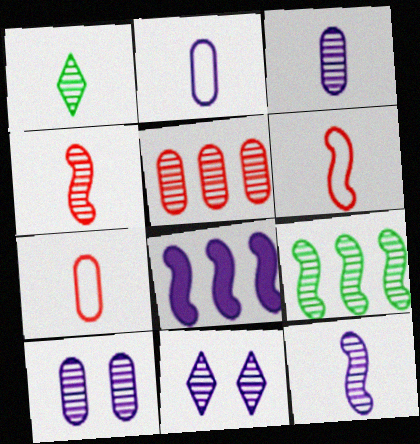[[1, 3, 4], 
[2, 8, 11]]